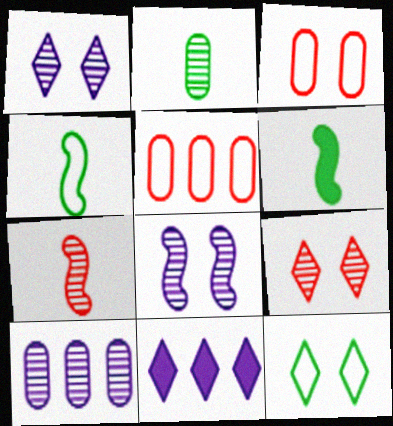[[1, 5, 6]]